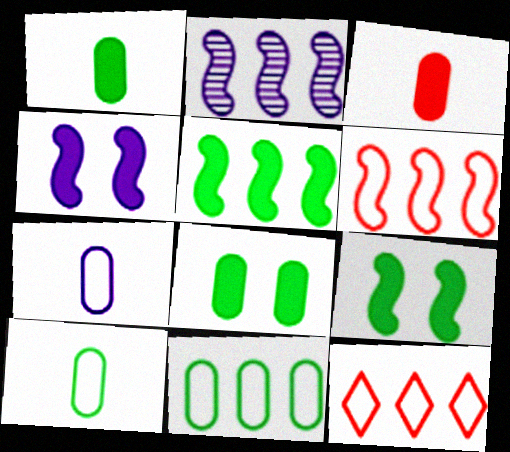[[2, 5, 6]]